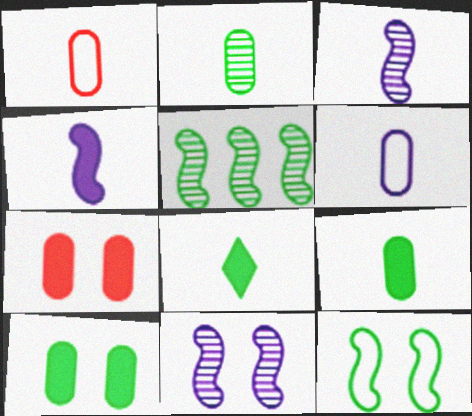[[1, 3, 8]]